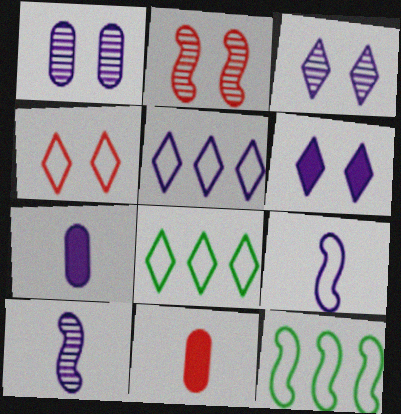[[2, 7, 8], 
[3, 11, 12]]